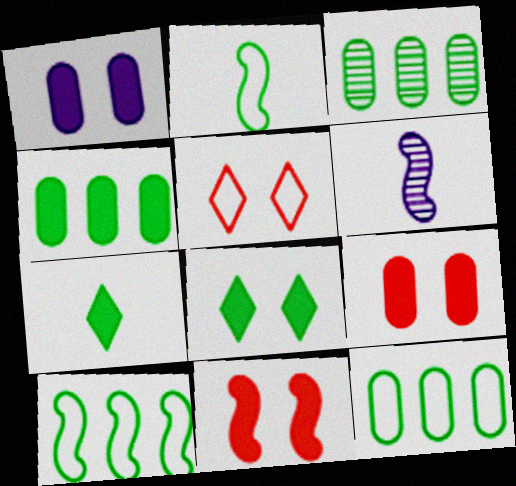[[1, 8, 11], 
[2, 3, 8], 
[3, 4, 12], 
[4, 5, 6], 
[6, 10, 11]]